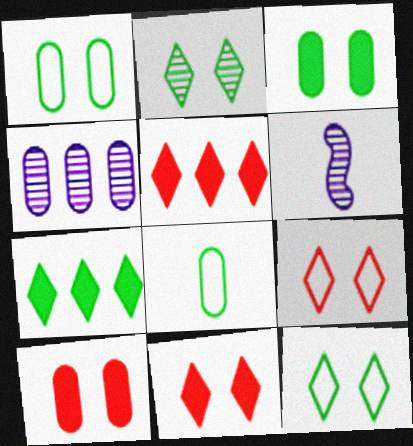[[1, 5, 6], 
[4, 8, 10]]